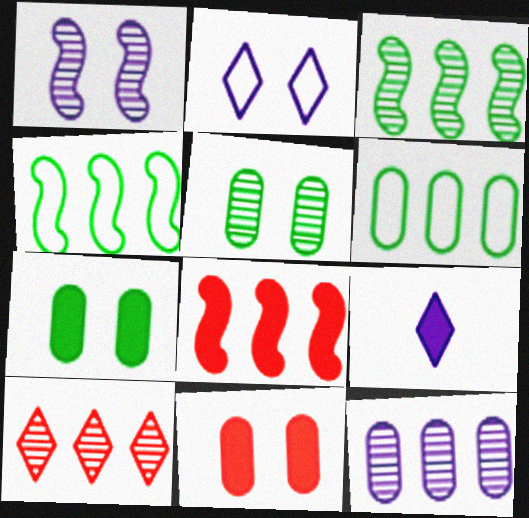[[3, 10, 12], 
[7, 8, 9]]